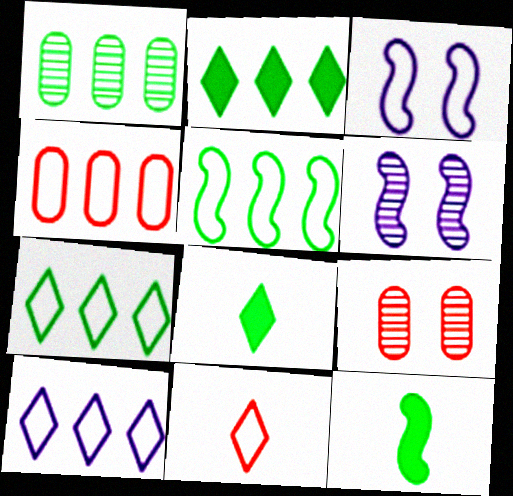[[1, 2, 5], 
[4, 5, 10], 
[4, 6, 8], 
[9, 10, 12]]